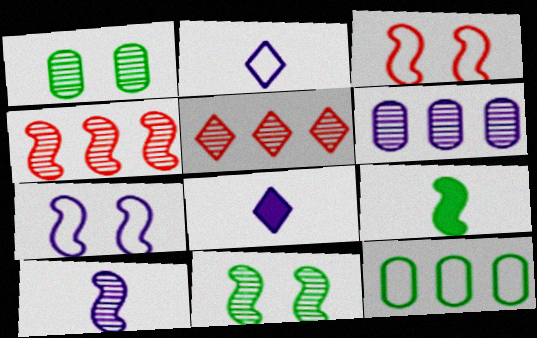[[1, 5, 10], 
[2, 3, 12], 
[4, 7, 9], 
[4, 10, 11], 
[6, 7, 8]]